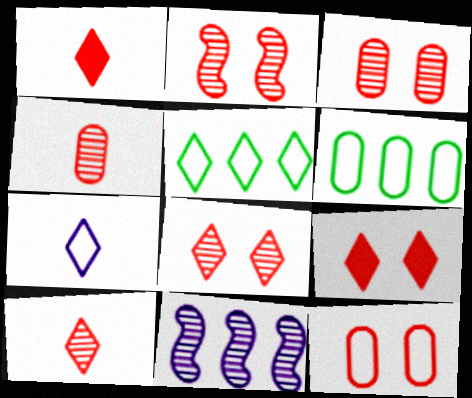[[2, 3, 8], 
[2, 9, 12]]